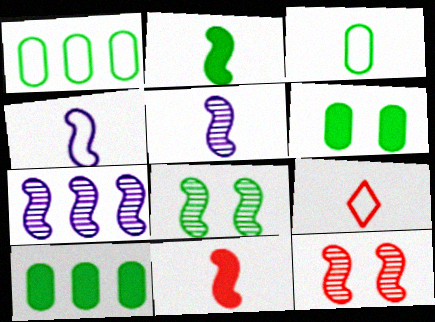[[3, 4, 9], 
[6, 7, 9]]